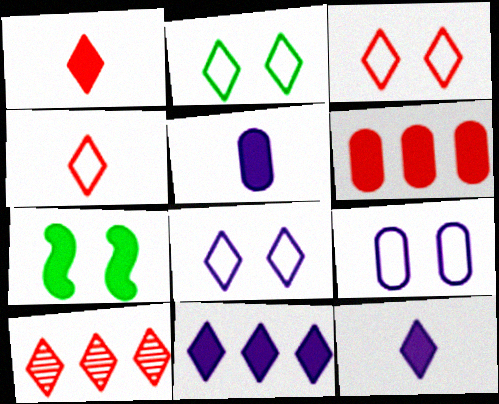[[1, 3, 10], 
[2, 3, 8], 
[2, 10, 12], 
[6, 7, 12]]